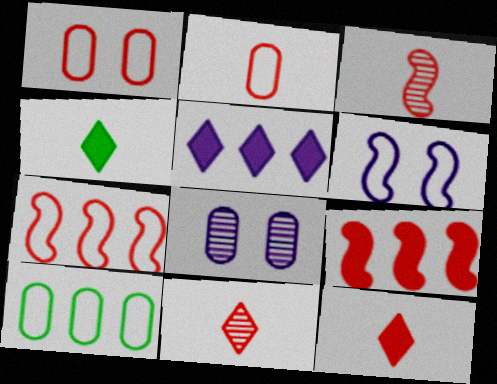[[1, 9, 11], 
[2, 3, 12], 
[4, 7, 8]]